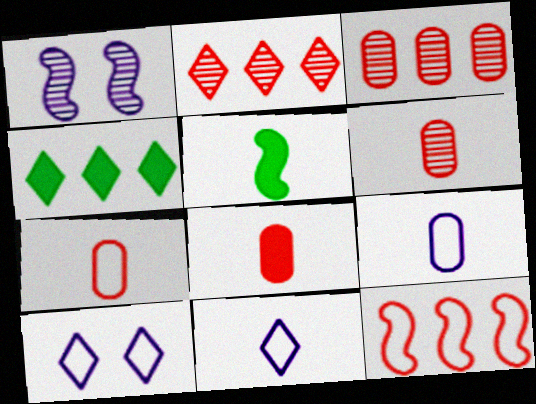[[1, 4, 7], 
[1, 5, 12], 
[3, 5, 10], 
[5, 6, 11], 
[6, 7, 8]]